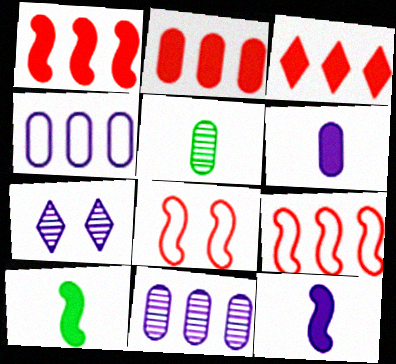[[1, 2, 3], 
[4, 7, 12]]